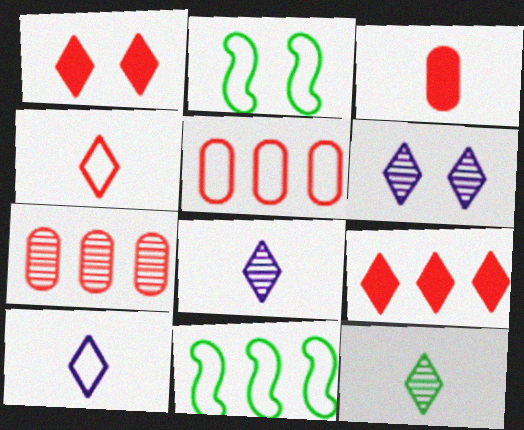[[2, 5, 10], 
[3, 6, 11]]